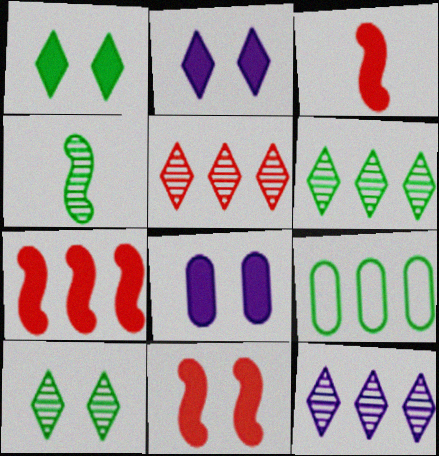[[1, 4, 9], 
[1, 8, 11], 
[3, 7, 11], 
[5, 6, 12], 
[7, 9, 12]]